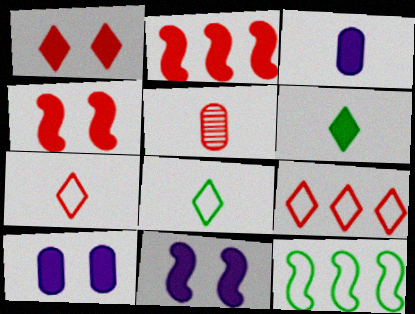[[2, 6, 10], 
[4, 5, 9]]